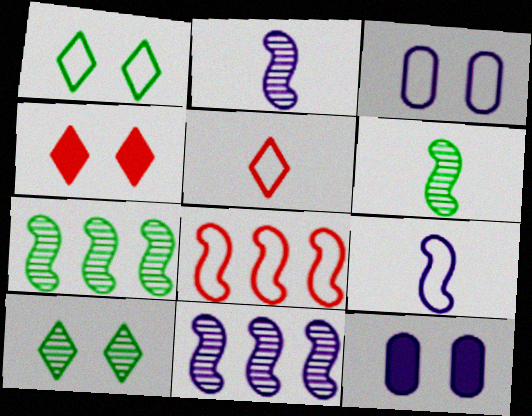[[5, 7, 12]]